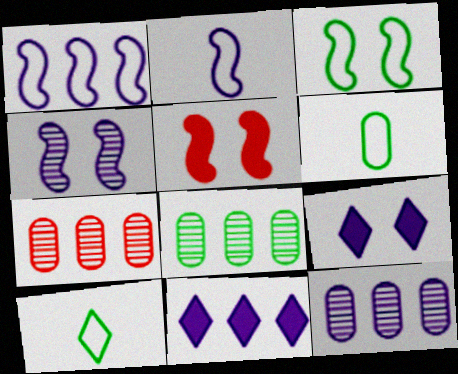[[1, 11, 12], 
[2, 9, 12], 
[3, 4, 5], 
[5, 10, 12], 
[7, 8, 12]]